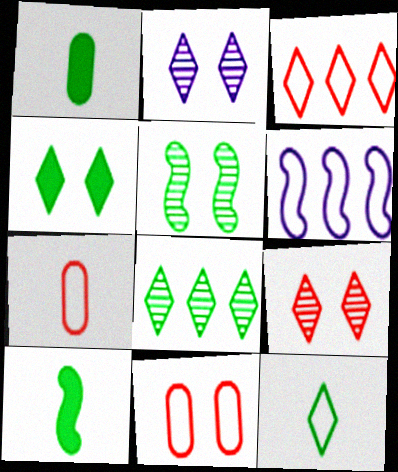[[1, 6, 9], 
[4, 8, 12], 
[6, 11, 12]]